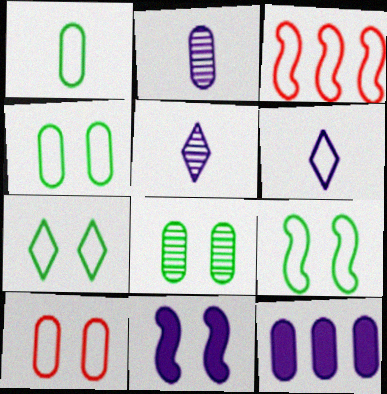[[3, 4, 6], 
[4, 7, 9]]